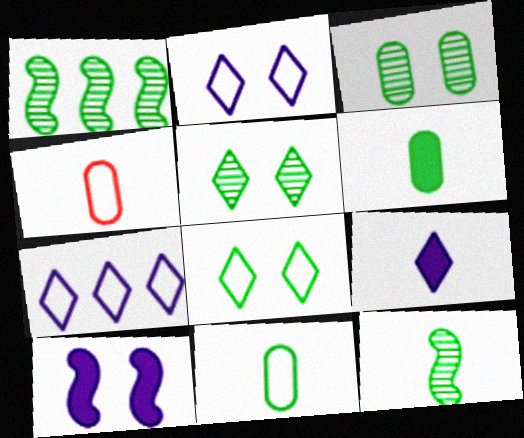[[1, 6, 8], 
[4, 9, 12]]